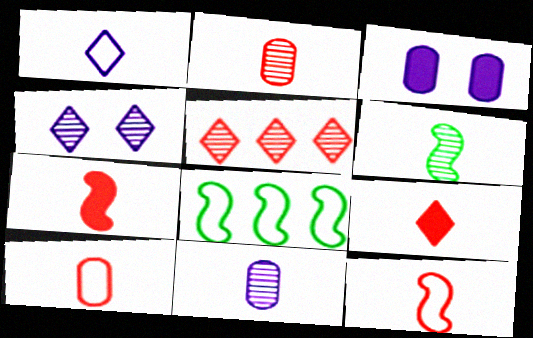[[2, 9, 12]]